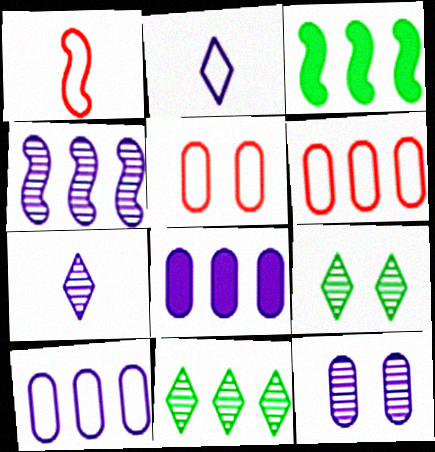[[1, 8, 9], 
[3, 5, 7], 
[4, 7, 12]]